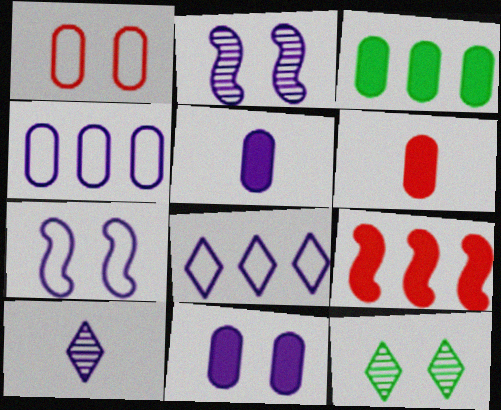[[2, 5, 8], 
[3, 6, 11]]